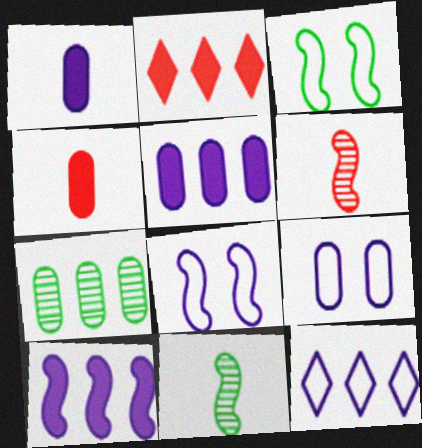[[2, 9, 11], 
[3, 6, 10], 
[4, 7, 9]]